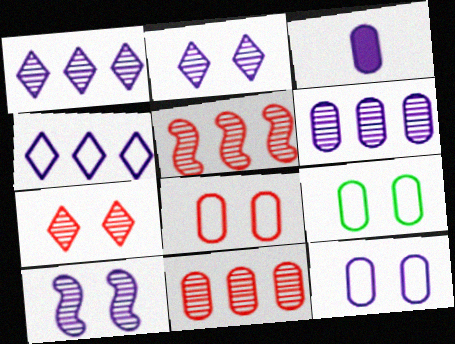[[3, 4, 10], 
[3, 6, 12], 
[3, 9, 11], 
[8, 9, 12]]